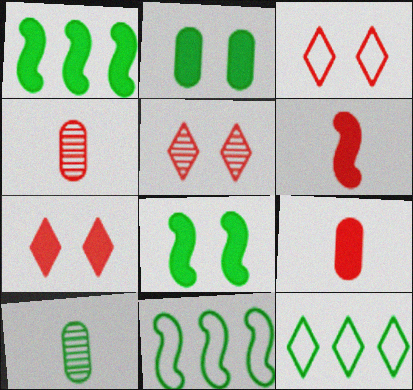[[3, 5, 7], 
[8, 10, 12]]